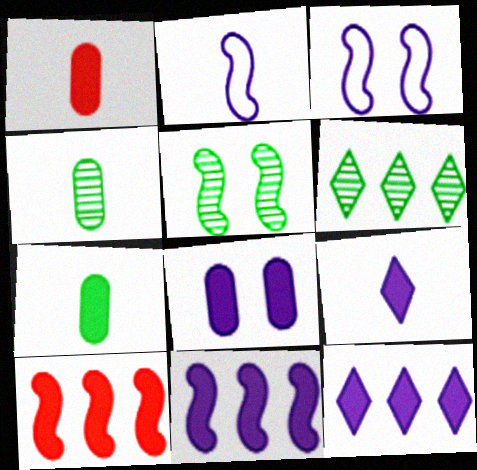[[1, 3, 6], 
[2, 5, 10], 
[4, 5, 6], 
[8, 9, 11]]